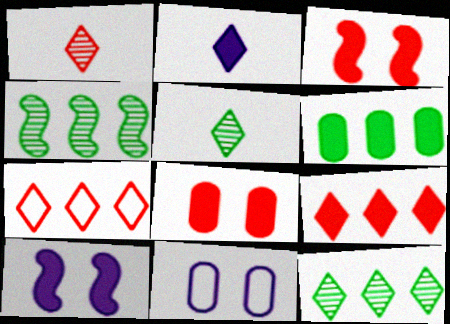[[2, 3, 6]]